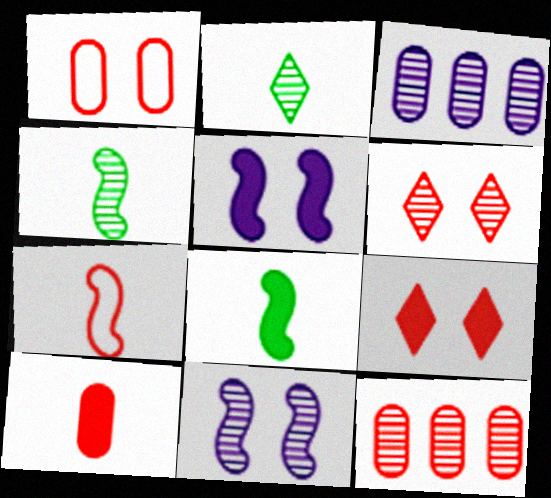[[1, 10, 12], 
[2, 11, 12], 
[3, 4, 6], 
[7, 9, 12]]